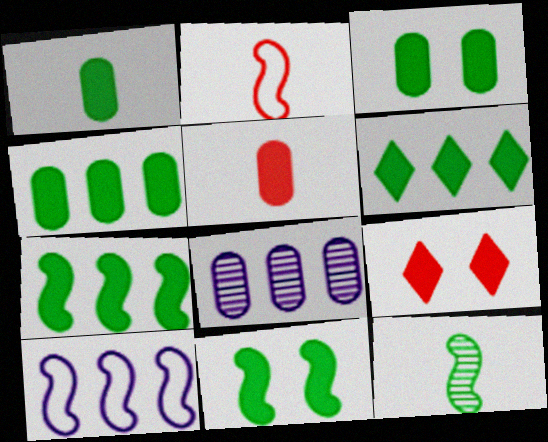[[1, 3, 4], 
[1, 6, 11], 
[4, 6, 7]]